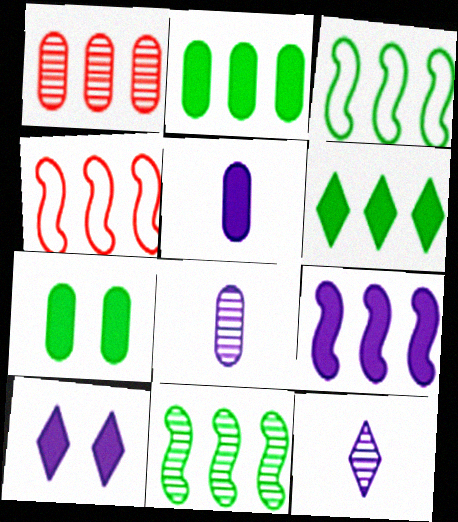[[4, 7, 12], 
[4, 9, 11], 
[5, 9, 10]]